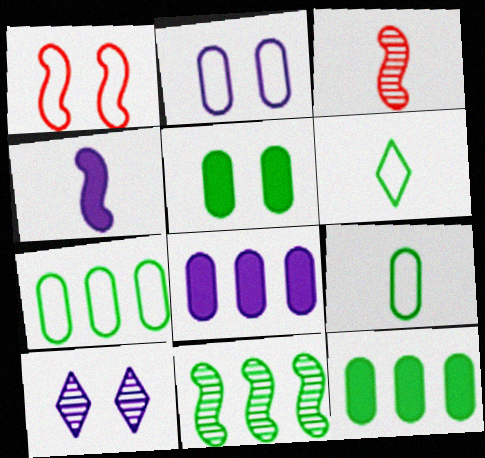[[1, 4, 11], 
[1, 5, 10], 
[5, 6, 11]]